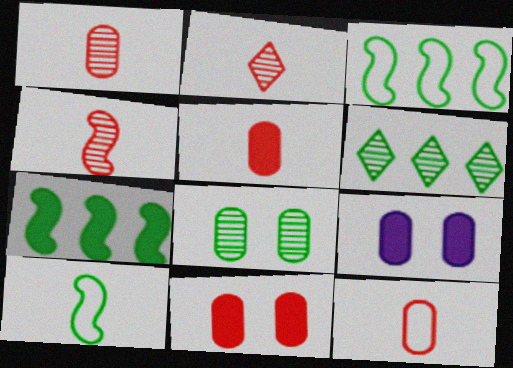[[1, 2, 4], 
[1, 5, 12], 
[2, 3, 9]]